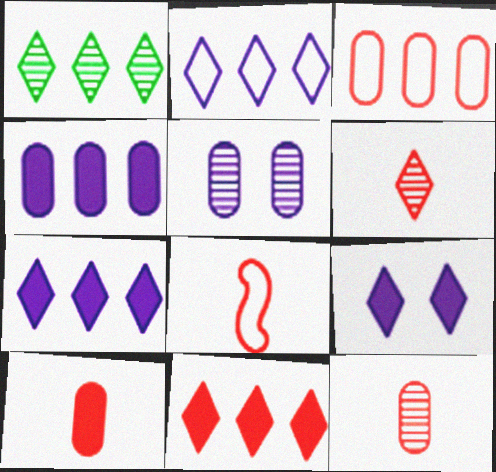[[1, 2, 11], 
[6, 8, 10]]